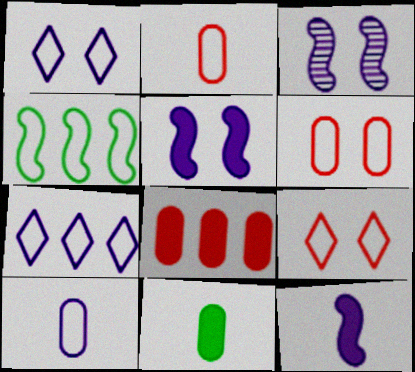[[1, 2, 4], 
[4, 9, 10]]